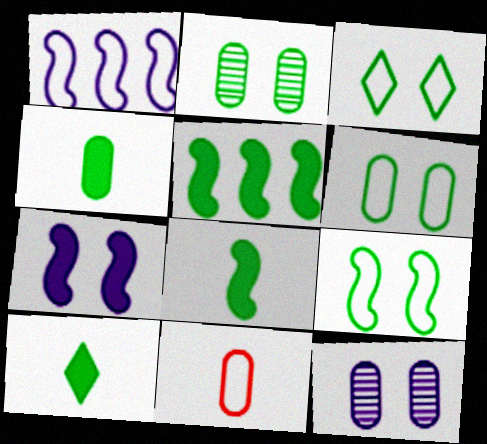[[1, 3, 11], 
[3, 6, 9], 
[4, 8, 10]]